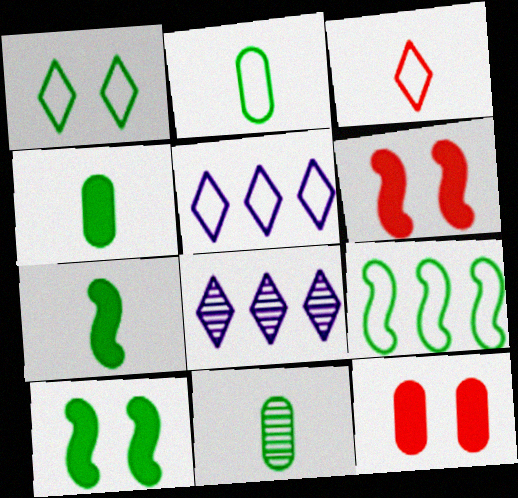[[1, 2, 9], 
[1, 3, 5], 
[2, 4, 11], 
[2, 6, 8], 
[5, 6, 11]]